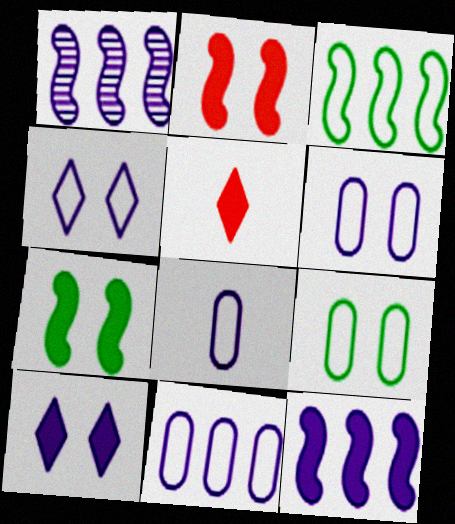[[1, 5, 9], 
[1, 8, 10], 
[6, 8, 11]]